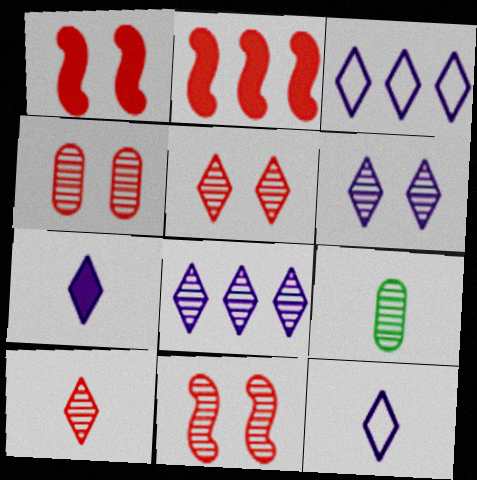[[1, 3, 9], 
[3, 6, 7], 
[4, 5, 11], 
[8, 9, 11]]